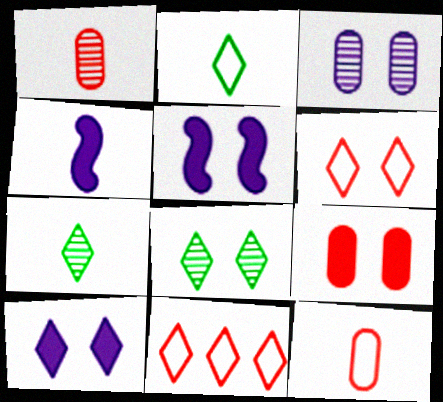[[1, 2, 4], 
[4, 7, 12], 
[6, 8, 10], 
[7, 10, 11]]